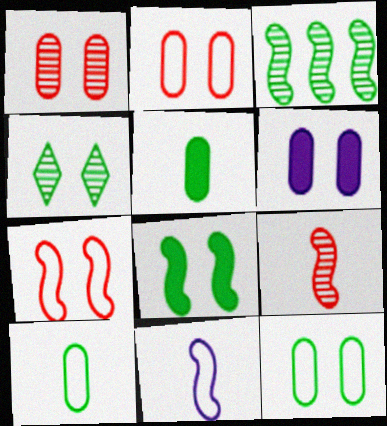[[1, 6, 12], 
[4, 6, 7], 
[4, 8, 12]]